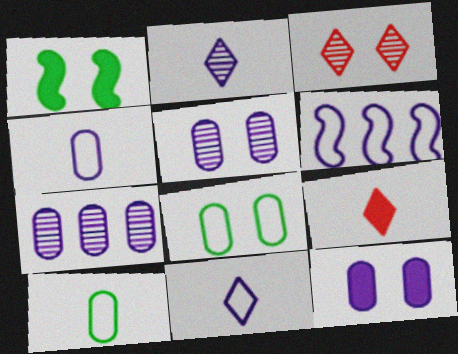[[2, 6, 12], 
[4, 7, 12]]